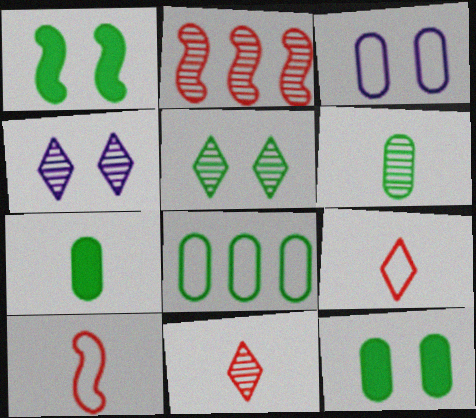[[2, 4, 6], 
[6, 8, 12]]